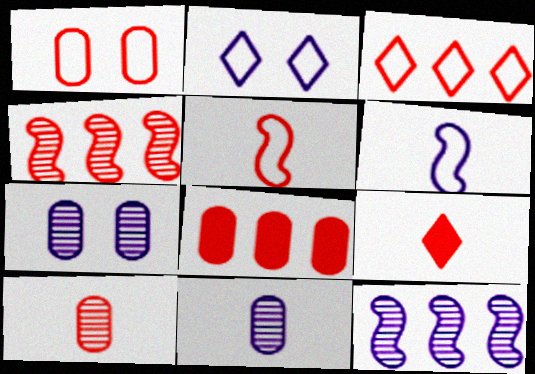[[1, 3, 5], 
[1, 4, 9], 
[1, 8, 10], 
[3, 4, 8], 
[5, 9, 10]]